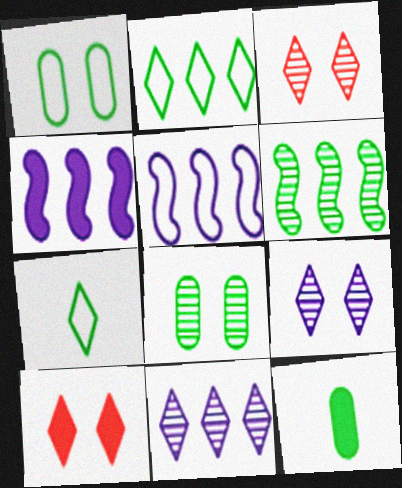[[3, 5, 12], 
[4, 10, 12], 
[7, 10, 11]]